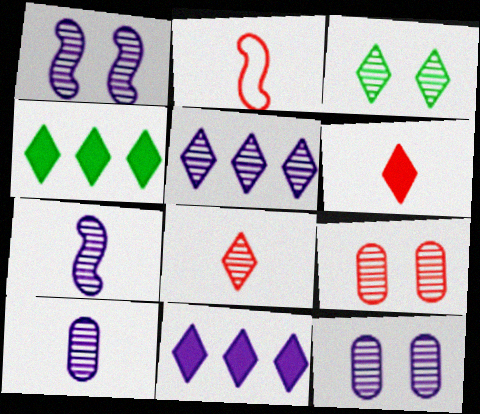[[1, 3, 9], 
[1, 5, 10], 
[2, 4, 12], 
[3, 5, 8], 
[5, 7, 12]]